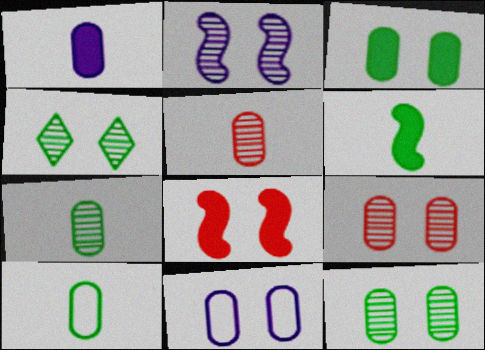[[1, 5, 10], 
[2, 4, 9], 
[3, 9, 11], 
[4, 8, 11]]